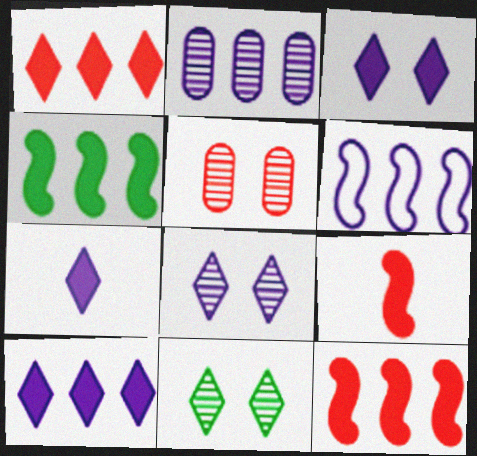[[2, 6, 10], 
[3, 7, 10]]